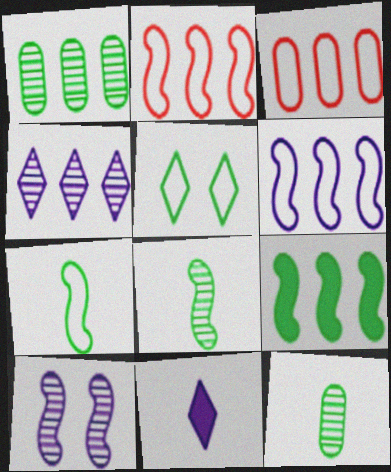[[3, 4, 9], 
[5, 9, 12]]